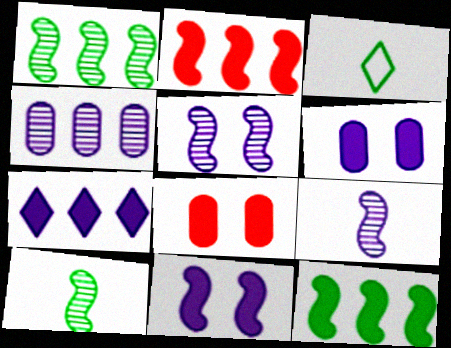[]